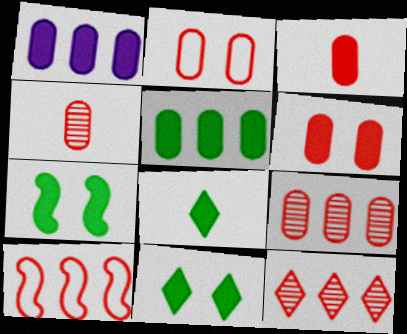[[2, 3, 9], 
[5, 7, 8]]